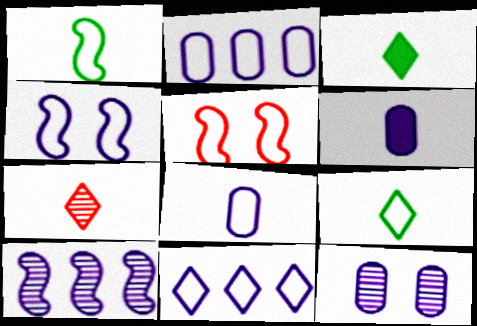[[1, 6, 7], 
[2, 5, 9], 
[2, 6, 12], 
[4, 8, 11]]